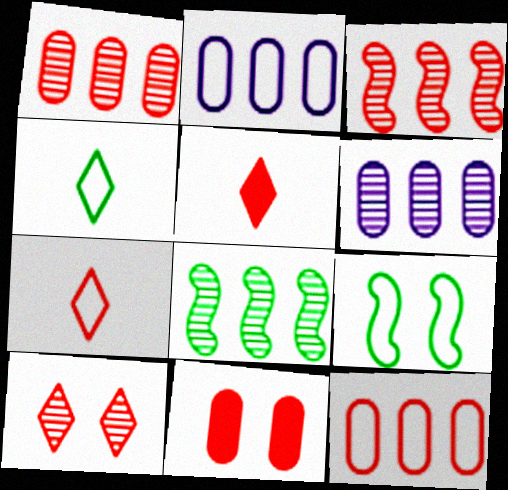[[2, 7, 9], 
[3, 7, 11], 
[5, 6, 9]]